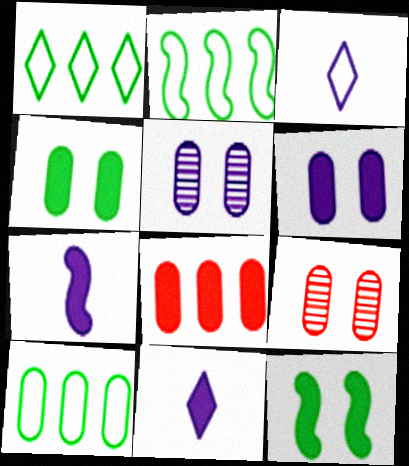[[1, 2, 10], 
[1, 7, 9], 
[2, 9, 11], 
[8, 11, 12]]